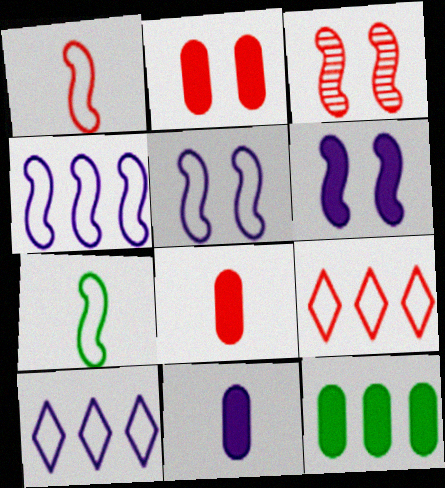[[2, 11, 12], 
[3, 8, 9]]